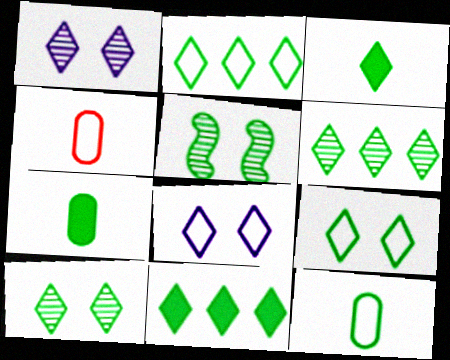[[2, 3, 10], 
[2, 5, 7], 
[2, 6, 11], 
[3, 6, 9], 
[5, 11, 12]]